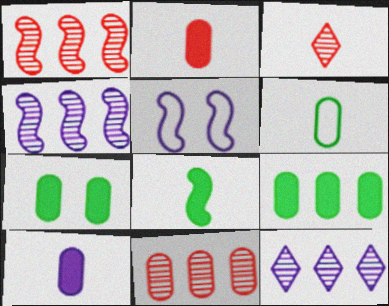[[1, 5, 8], 
[3, 5, 9], 
[5, 10, 12]]